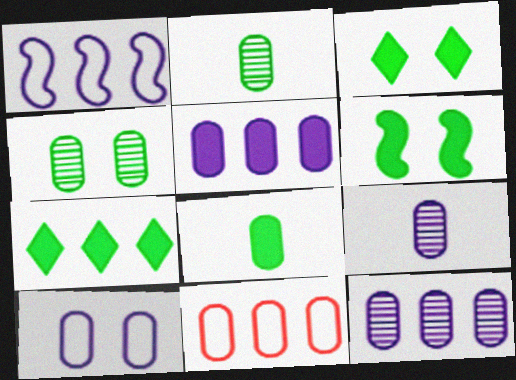[[5, 9, 10], 
[6, 7, 8]]